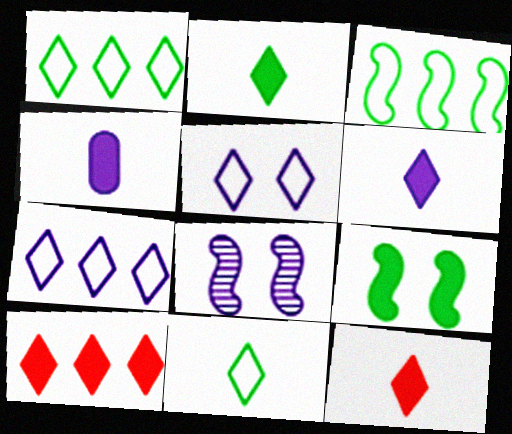[[2, 6, 12], 
[4, 7, 8], 
[4, 9, 10]]